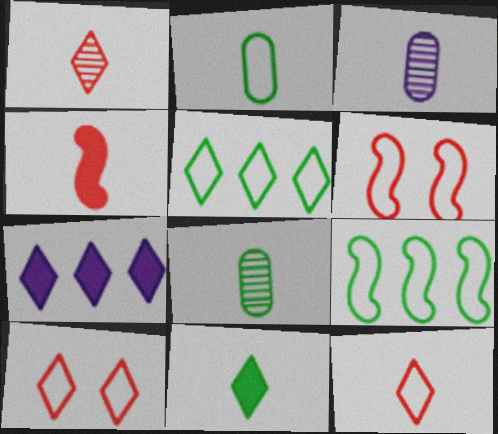[[6, 7, 8]]